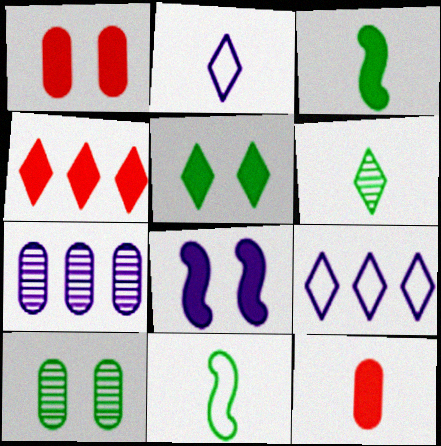[[1, 5, 8], 
[2, 7, 8]]